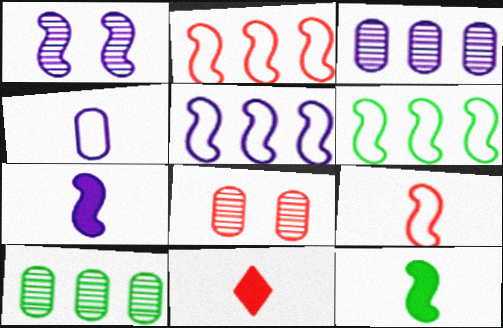[[1, 2, 12], 
[1, 5, 7], 
[2, 5, 6], 
[2, 8, 11]]